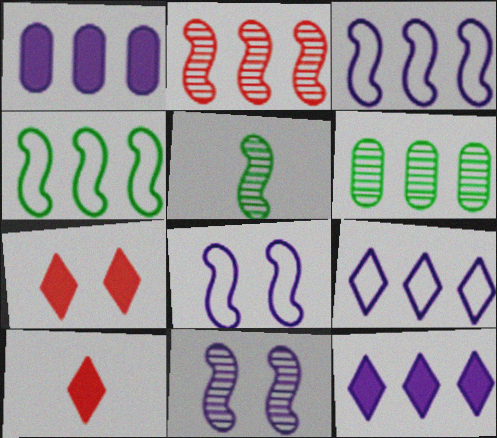[[2, 5, 11], 
[6, 8, 10]]